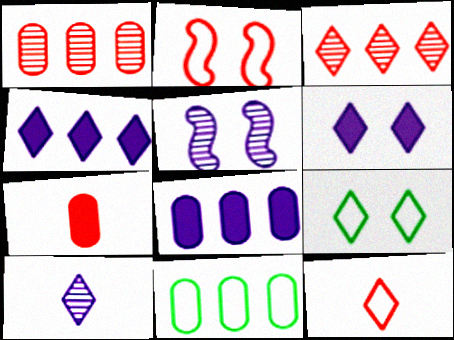[[1, 8, 11], 
[2, 3, 7]]